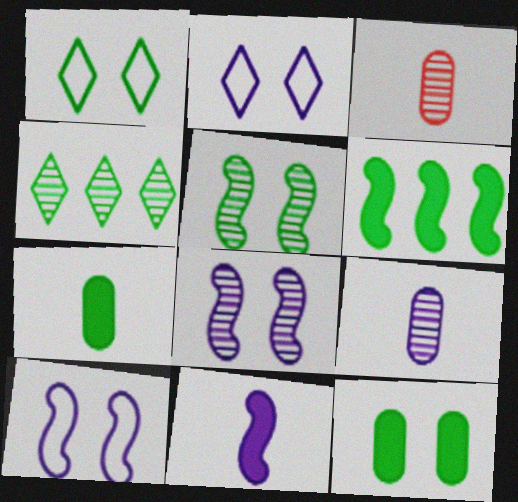[[1, 5, 12], 
[2, 3, 6], 
[3, 4, 8]]